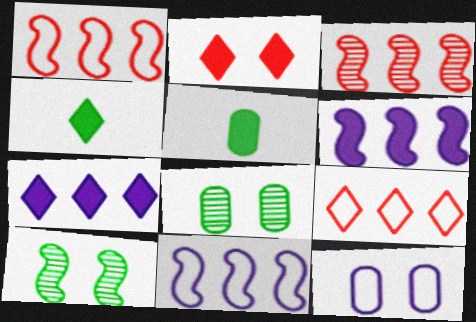[[2, 4, 7], 
[2, 5, 6], 
[2, 10, 12], 
[3, 4, 12]]